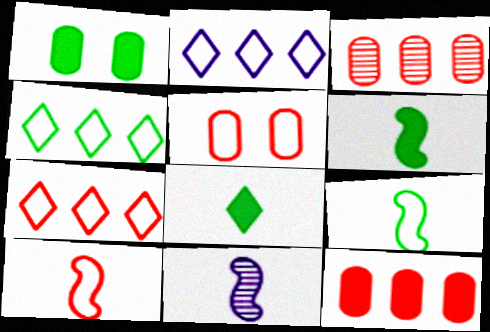[[1, 7, 11], 
[2, 4, 7], 
[2, 5, 9], 
[5, 7, 10], 
[6, 10, 11]]